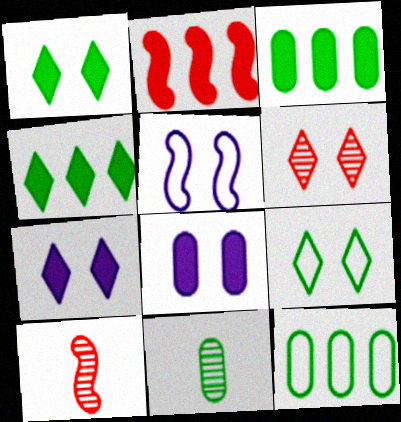[[6, 7, 9], 
[7, 10, 12]]